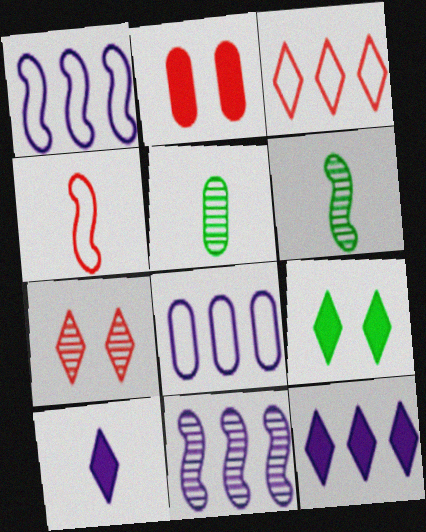[[2, 5, 8], 
[4, 5, 10], 
[5, 7, 11], 
[8, 11, 12]]